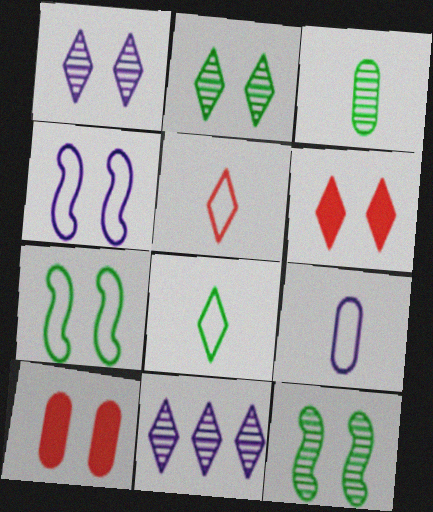[[1, 7, 10], 
[2, 4, 10], 
[6, 8, 11]]